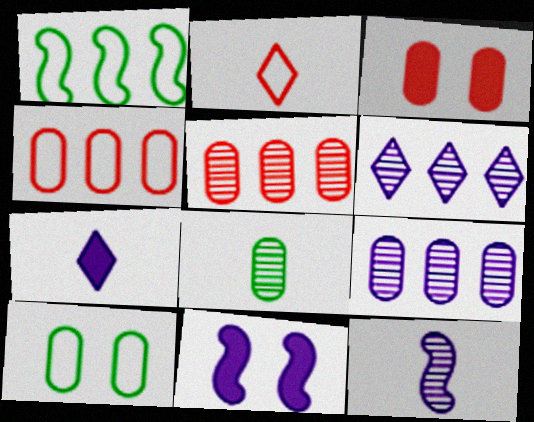[]